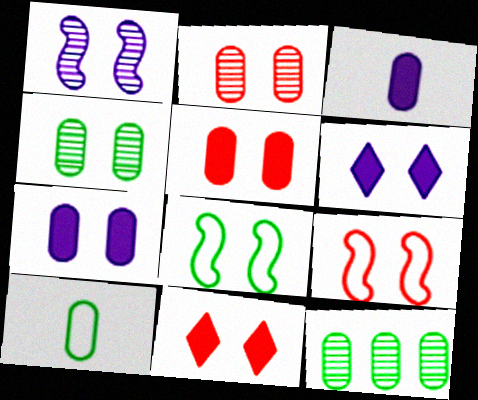[[2, 6, 8], 
[2, 9, 11], 
[4, 6, 9]]